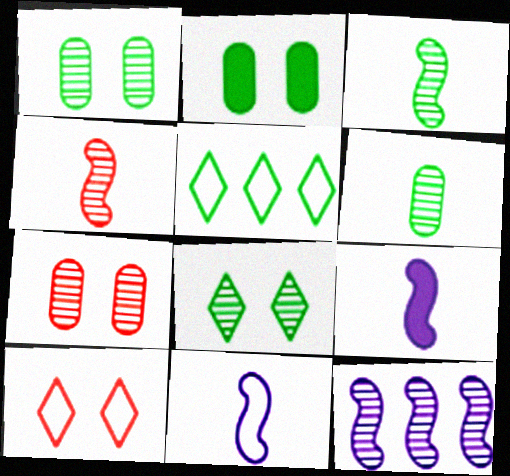[[2, 3, 5], 
[5, 7, 9]]